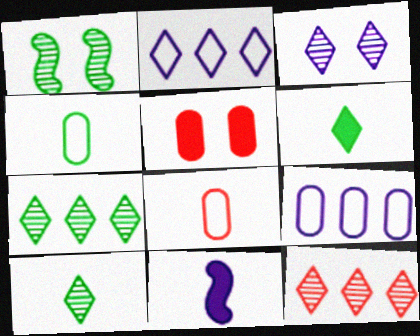[[3, 9, 11], 
[3, 10, 12], 
[8, 10, 11]]